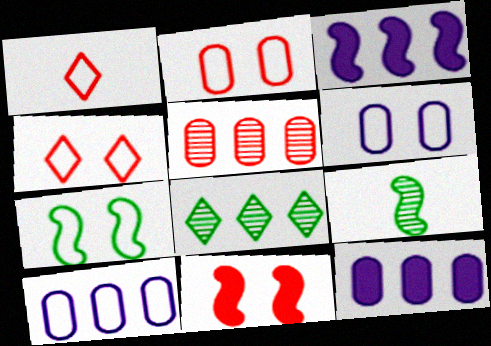[[1, 5, 11], 
[1, 7, 10], 
[4, 6, 7], 
[4, 9, 12]]